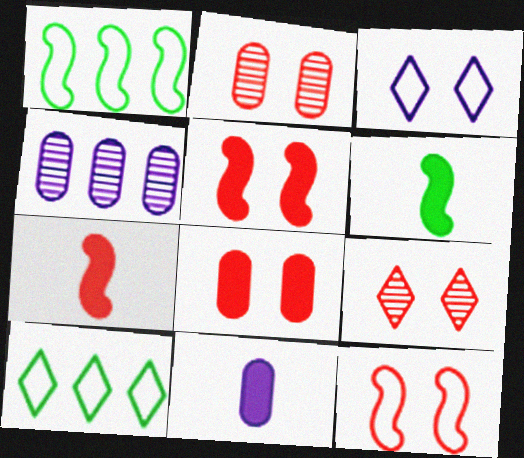[[1, 9, 11], 
[8, 9, 12]]